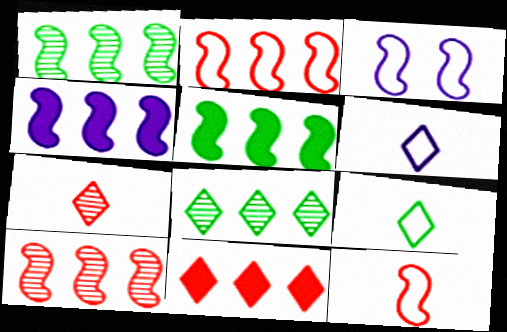[[1, 2, 4]]